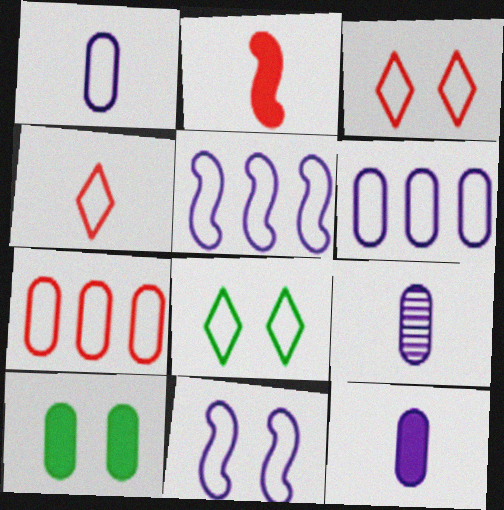[[1, 9, 12], 
[7, 9, 10]]